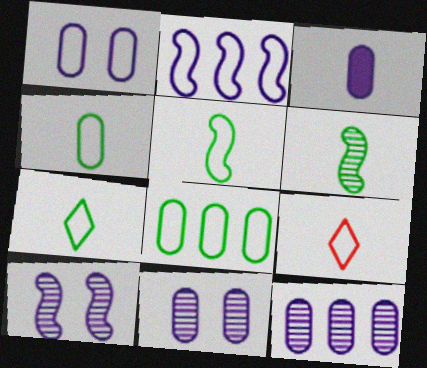[[1, 3, 12], 
[3, 6, 9], 
[4, 5, 7]]